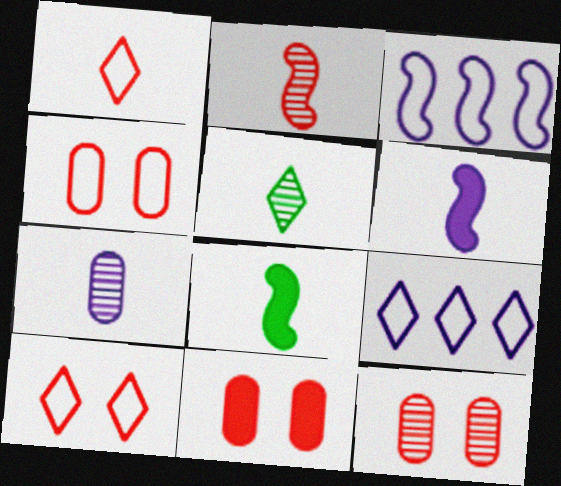[[1, 7, 8], 
[2, 5, 7], 
[3, 5, 11], 
[4, 11, 12], 
[8, 9, 12]]